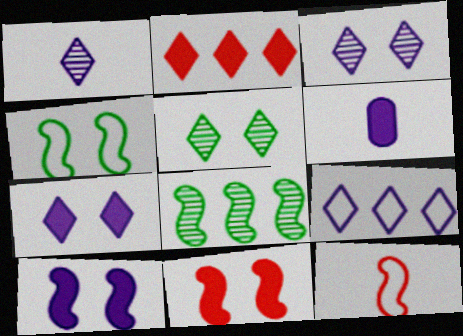[[1, 7, 9], 
[8, 10, 12]]